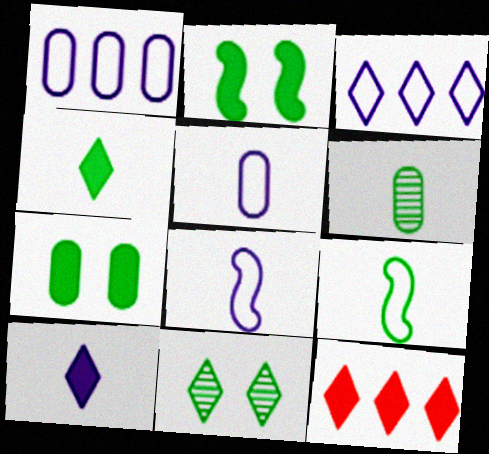[[4, 6, 9]]